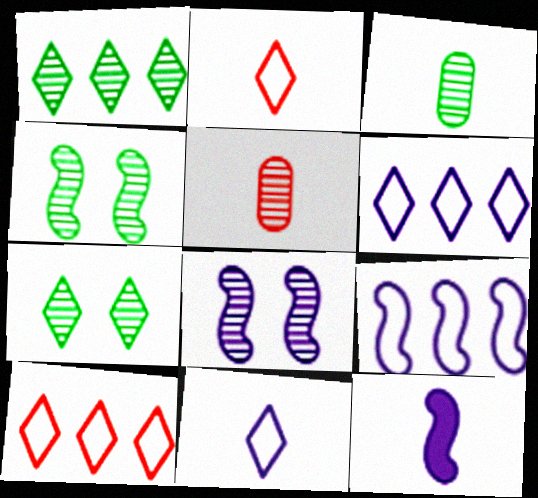[[1, 3, 4], 
[1, 5, 8], 
[2, 3, 12], 
[8, 9, 12]]